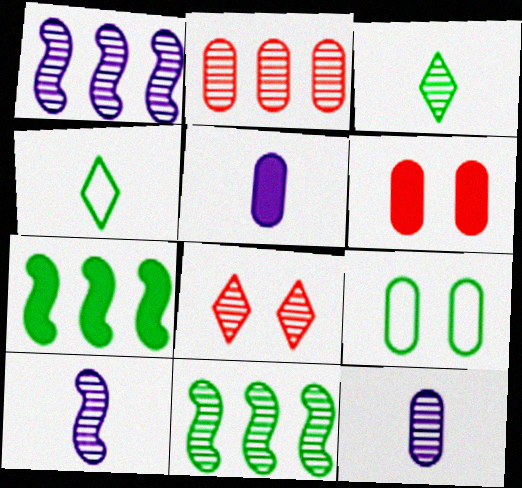[[1, 4, 6], 
[2, 5, 9], 
[3, 7, 9], 
[8, 11, 12]]